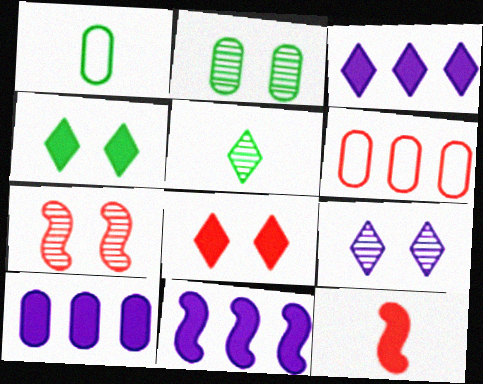[[1, 3, 7], 
[2, 7, 9], 
[3, 10, 11], 
[4, 10, 12]]